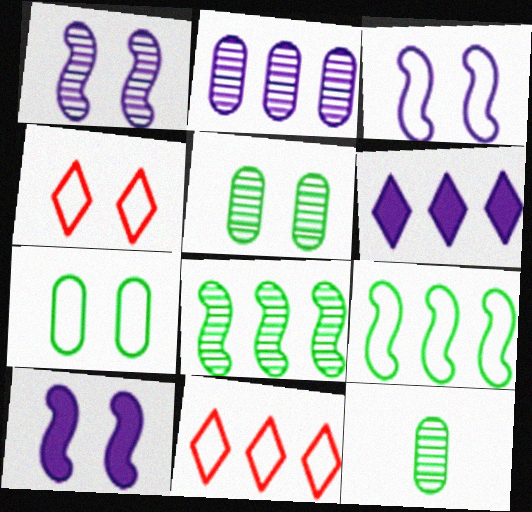[[1, 3, 10], 
[3, 4, 7], 
[4, 5, 10], 
[10, 11, 12]]